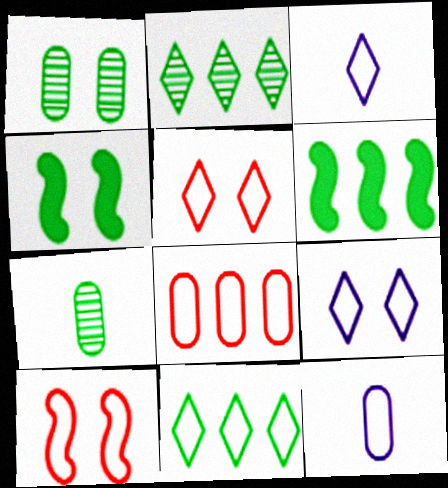[[3, 5, 11], 
[4, 7, 11], 
[10, 11, 12]]